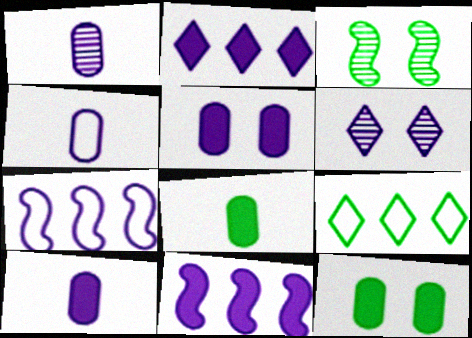[[1, 4, 10], 
[3, 8, 9], 
[4, 6, 11], 
[6, 7, 10]]